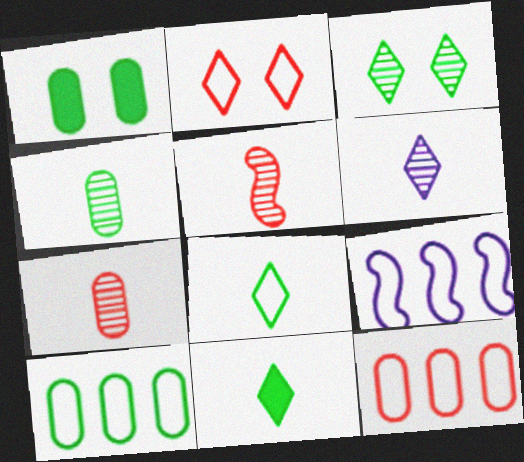[[1, 4, 10], 
[4, 5, 6]]